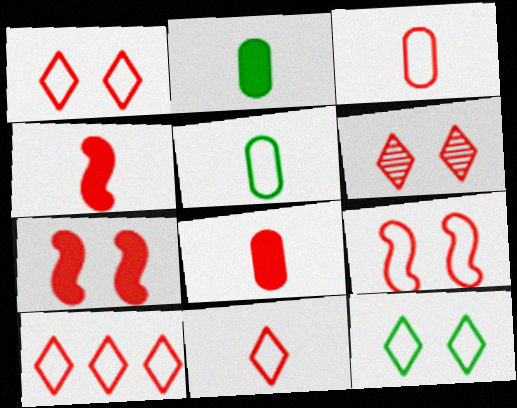[[1, 10, 11], 
[3, 9, 10]]